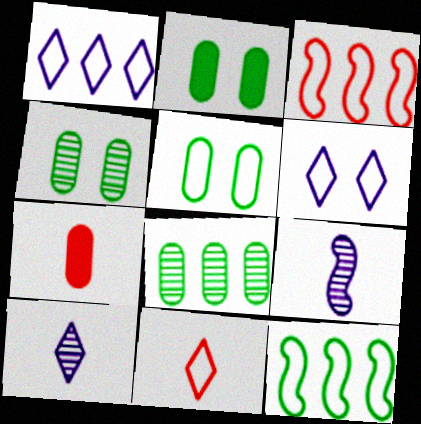[[2, 3, 10], 
[2, 4, 5]]